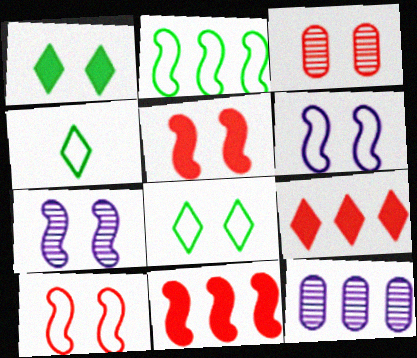[[1, 3, 6], 
[2, 9, 12], 
[4, 5, 12]]